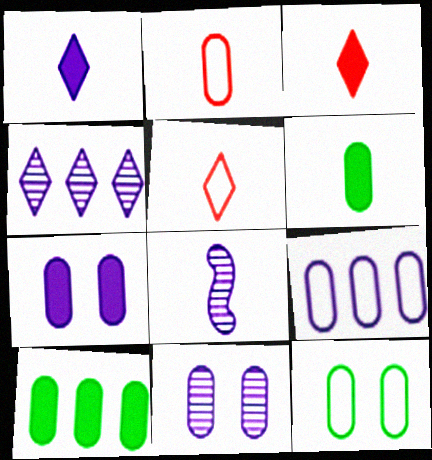[[2, 9, 12], 
[2, 10, 11], 
[4, 8, 11], 
[5, 6, 8]]